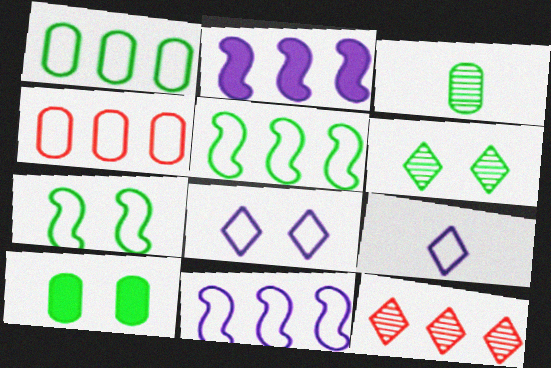[[1, 2, 12], 
[1, 3, 10], 
[4, 7, 9], 
[6, 7, 10]]